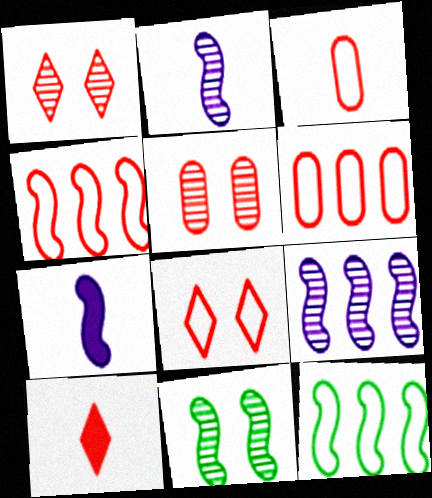[[3, 4, 8], 
[4, 5, 10], 
[4, 7, 11]]